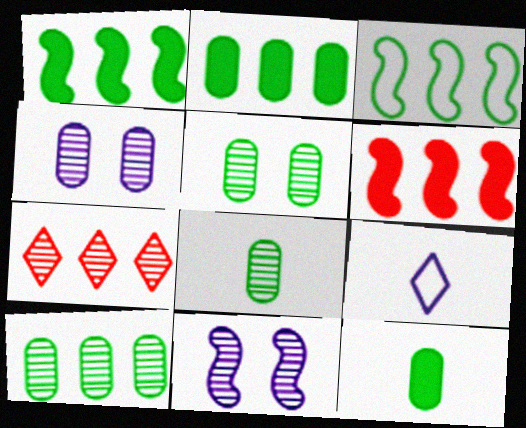[[5, 6, 9], 
[5, 8, 10], 
[7, 8, 11]]